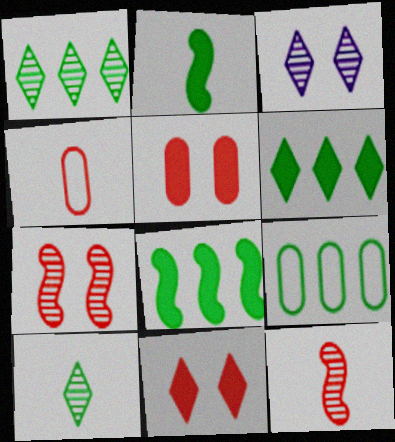[[1, 8, 9], 
[3, 4, 8]]